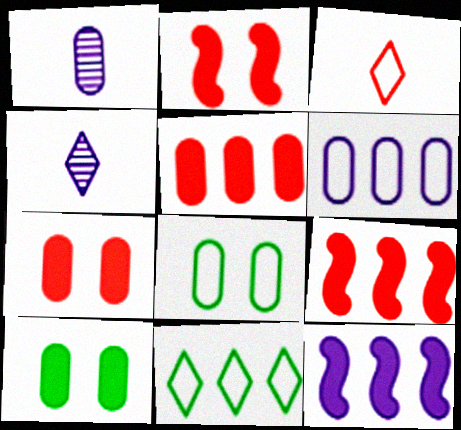[[1, 2, 11], 
[1, 5, 8], 
[4, 8, 9]]